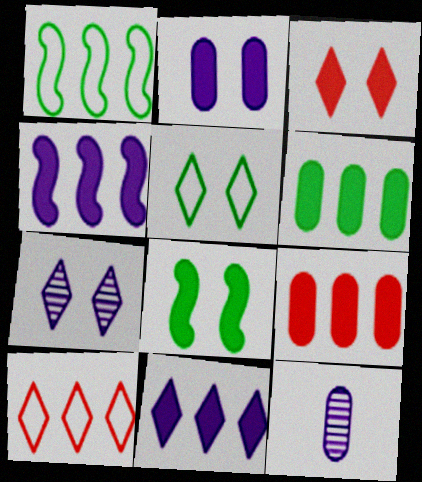[[1, 3, 12], 
[2, 3, 8], 
[3, 5, 7], 
[8, 10, 12]]